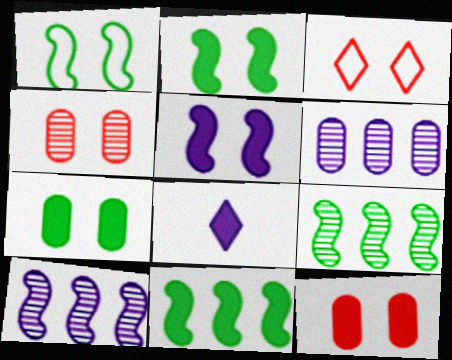[[8, 11, 12]]